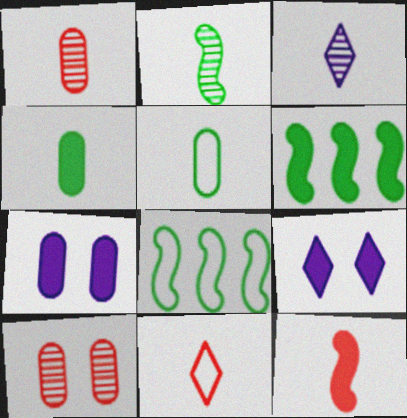[[1, 2, 3], 
[1, 8, 9], 
[1, 11, 12], 
[3, 5, 12]]